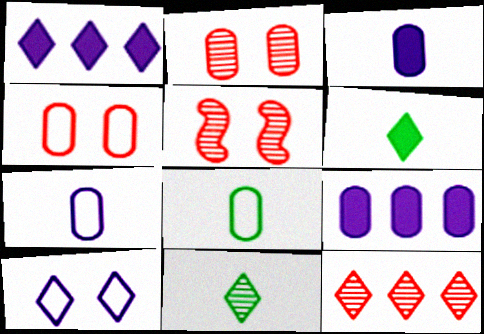[[1, 5, 8], 
[2, 8, 9], 
[6, 10, 12]]